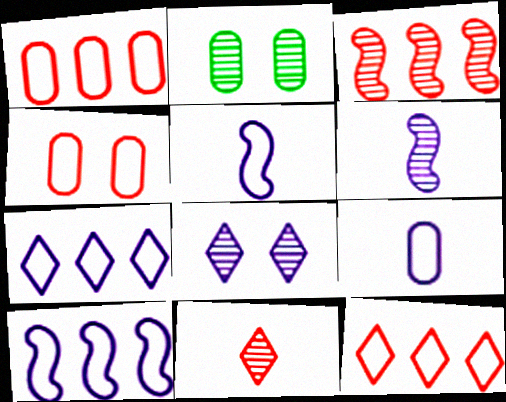[]